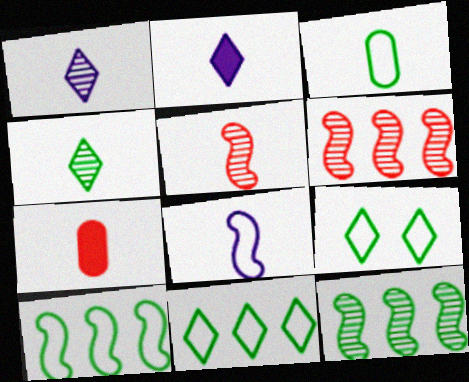[[2, 3, 5], 
[3, 9, 10], 
[4, 7, 8]]